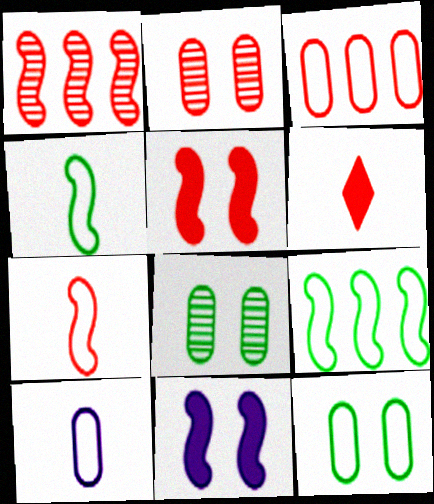[[1, 4, 11], 
[1, 5, 7], 
[3, 10, 12]]